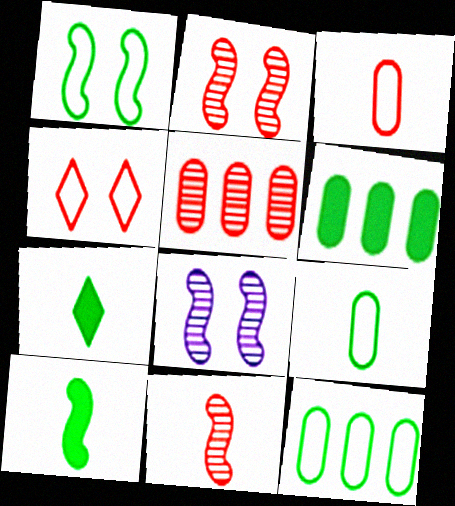[]